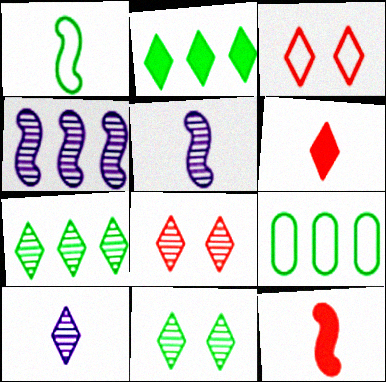[[1, 5, 12], 
[2, 3, 10], 
[7, 8, 10]]